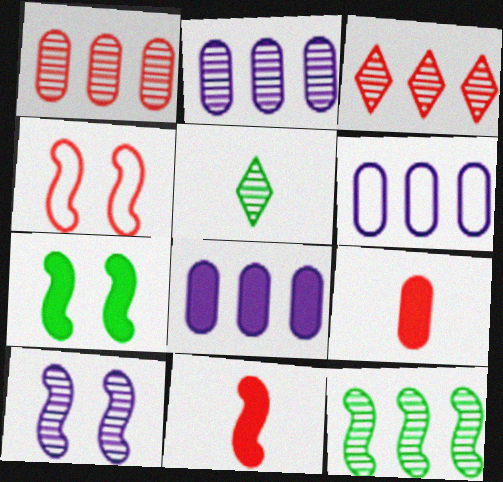[[1, 5, 10], 
[2, 3, 12], 
[2, 6, 8], 
[3, 4, 9], 
[4, 5, 8], 
[4, 7, 10]]